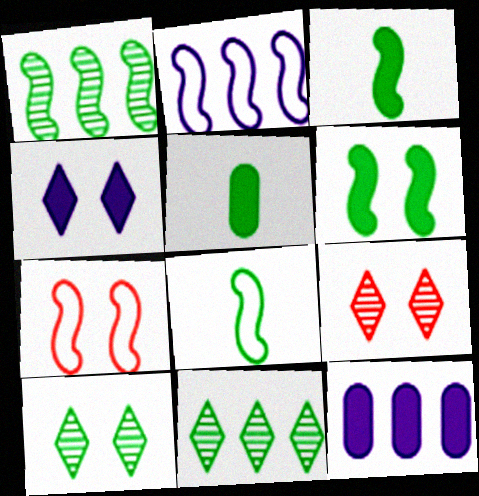[[1, 6, 8], 
[2, 5, 9], 
[2, 7, 8], 
[8, 9, 12]]